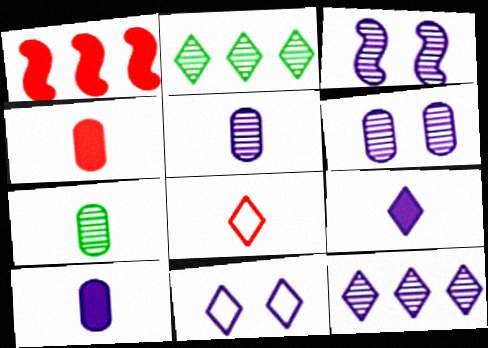[[1, 7, 11], 
[3, 5, 12], 
[9, 11, 12]]